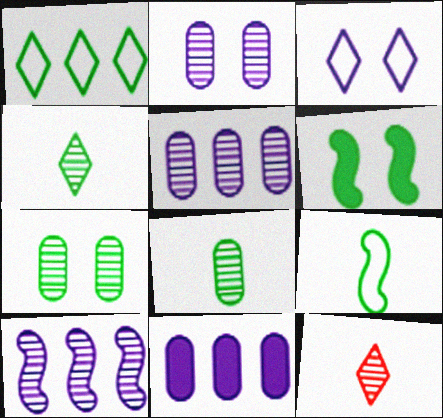[[1, 6, 8], 
[7, 10, 12]]